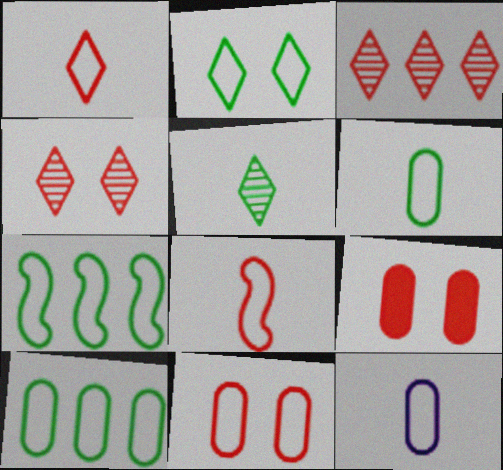[[2, 6, 7], 
[3, 8, 9], 
[10, 11, 12]]